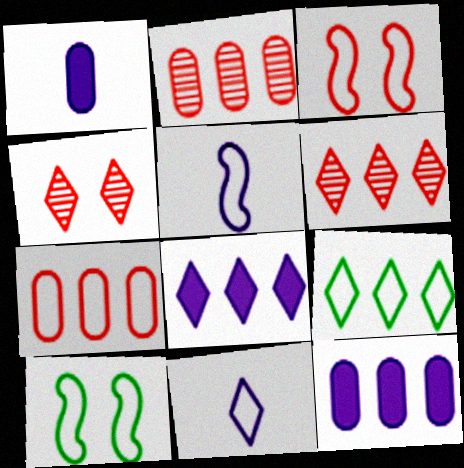[[1, 6, 10], 
[6, 8, 9], 
[7, 10, 11]]